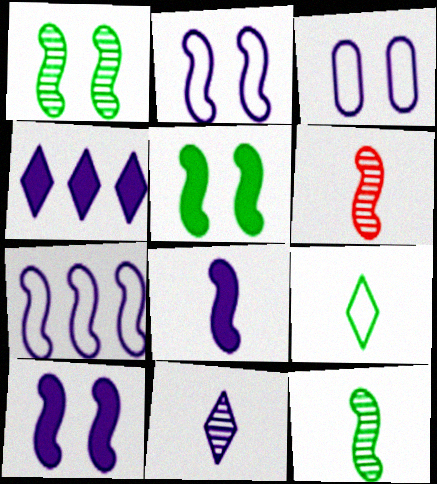[[5, 6, 7]]